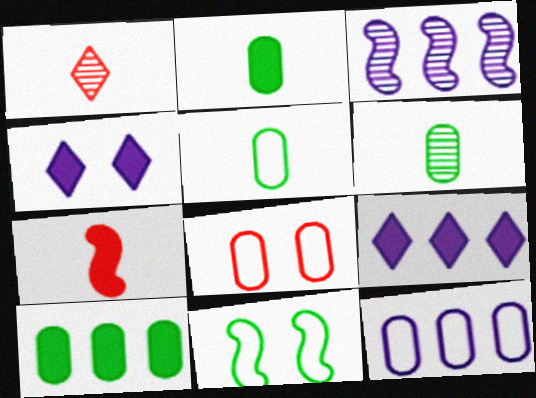[[2, 5, 6], 
[3, 7, 11], 
[3, 9, 12], 
[4, 7, 10], 
[5, 8, 12]]